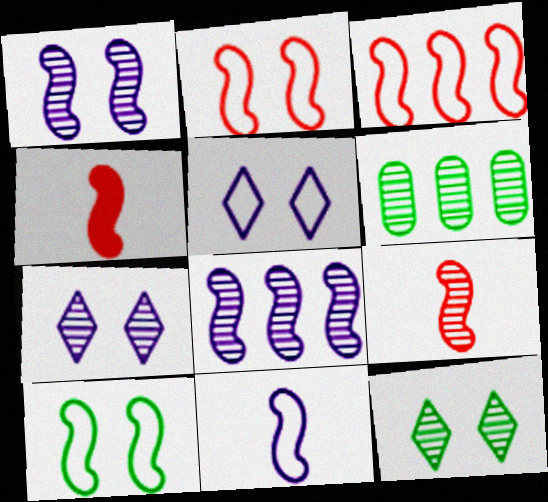[[3, 10, 11], 
[4, 5, 6], 
[4, 8, 10], 
[6, 7, 9]]